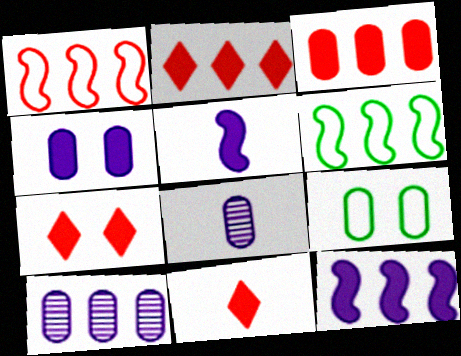[[2, 6, 10], 
[2, 7, 11], 
[3, 8, 9], 
[6, 7, 8]]